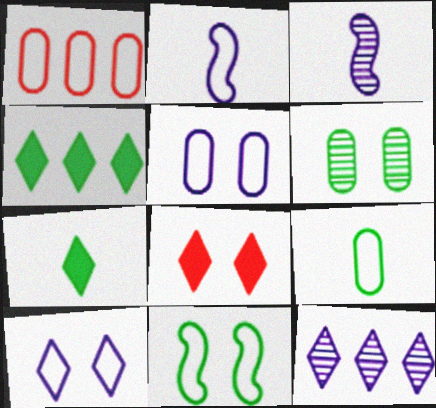[[1, 5, 9]]